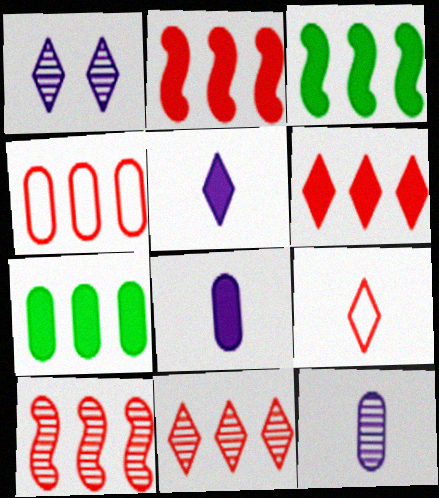[[2, 4, 11], 
[4, 6, 10]]